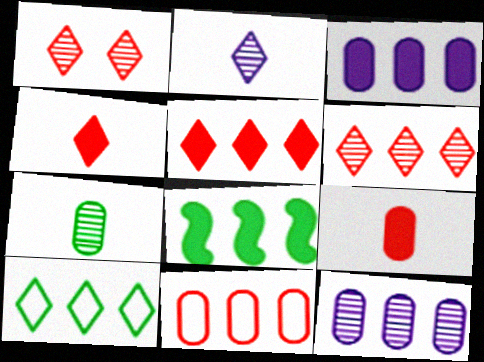[[3, 5, 8]]